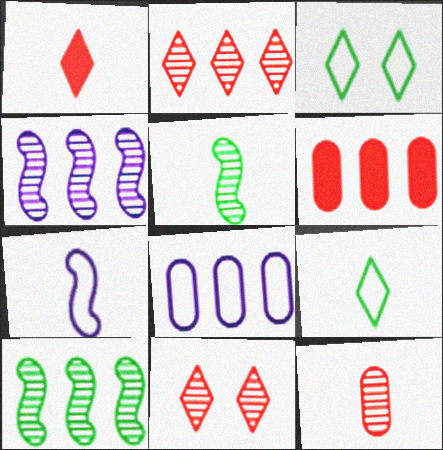[]